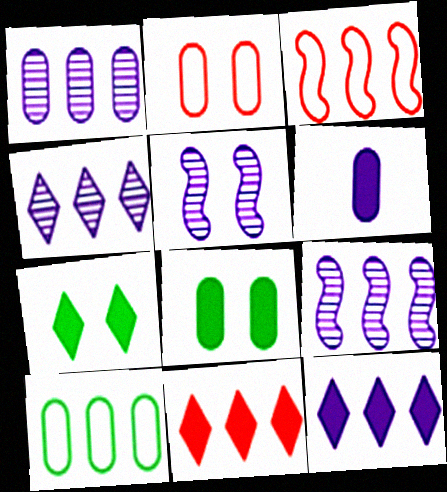[[1, 4, 9], 
[2, 5, 7], 
[9, 10, 11]]